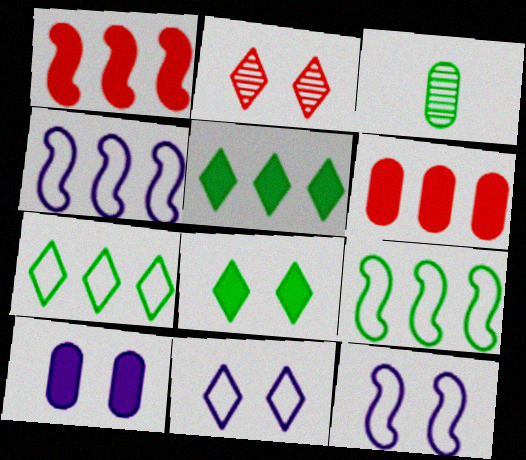[[1, 3, 11], 
[2, 8, 11], 
[3, 8, 9]]